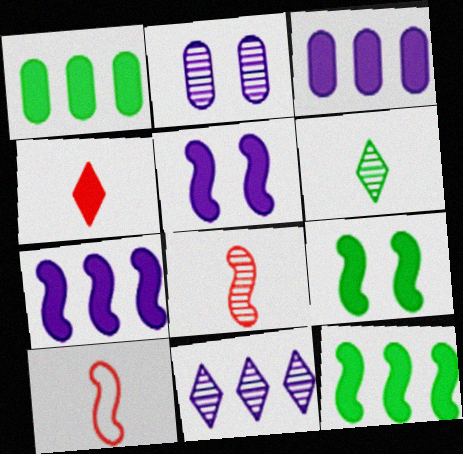[[1, 4, 5], 
[3, 4, 9]]